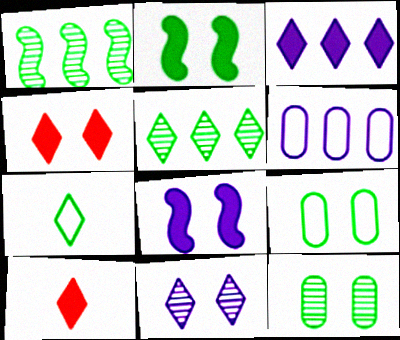[]